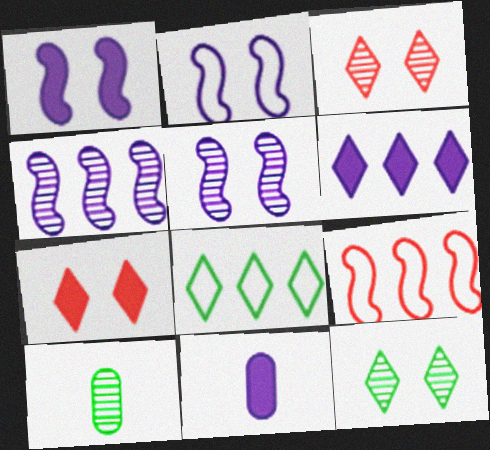[[1, 2, 5], 
[1, 6, 11], 
[3, 4, 10], 
[9, 11, 12]]